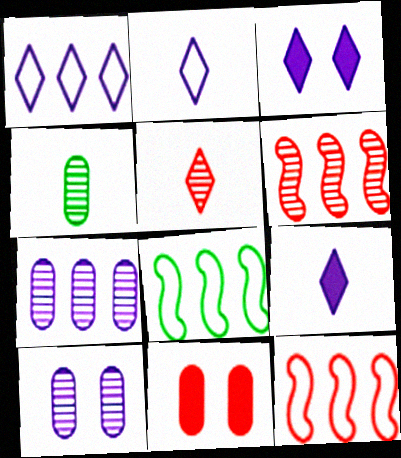[[3, 4, 12], 
[5, 11, 12]]